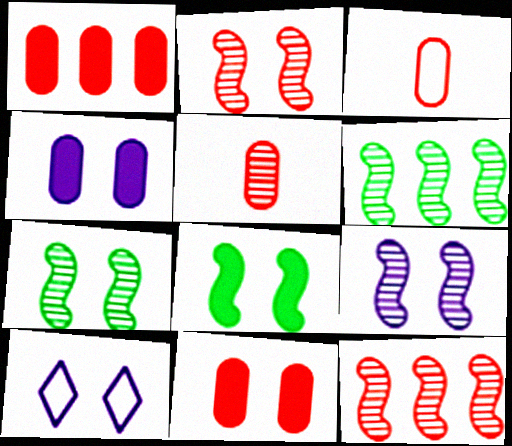[[2, 7, 9], 
[4, 9, 10], 
[7, 10, 11]]